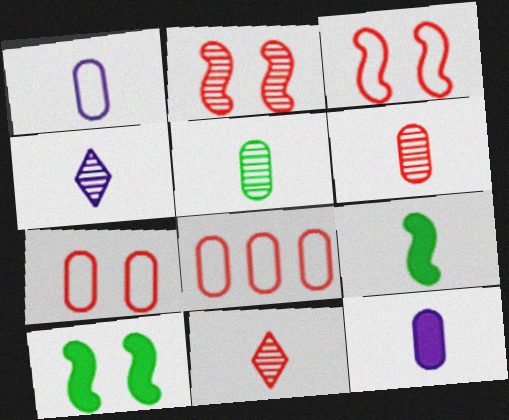[[1, 9, 11], 
[4, 8, 10]]